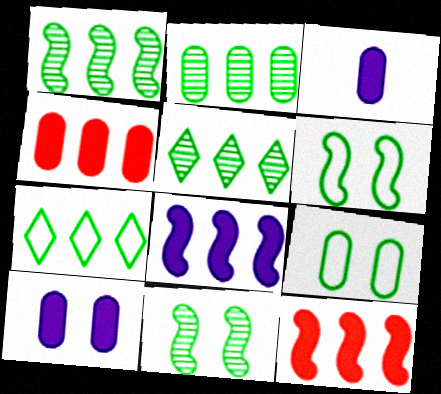[[1, 2, 5]]